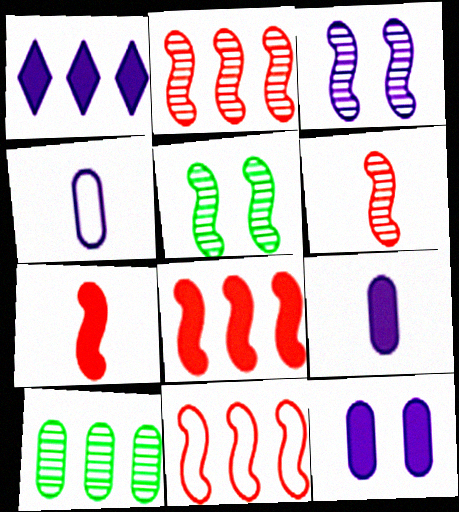[[1, 3, 4], 
[1, 10, 11], 
[2, 8, 11]]